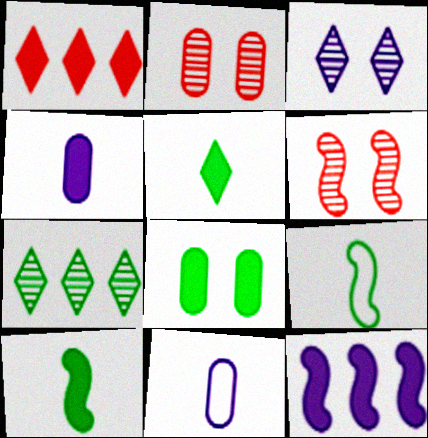[[3, 11, 12], 
[6, 9, 12], 
[7, 8, 9]]